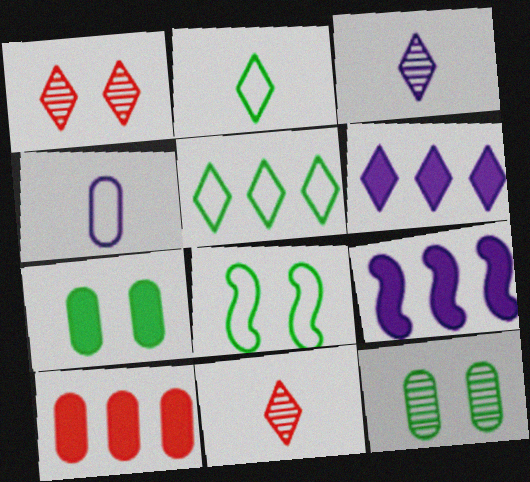[[1, 2, 6], 
[3, 8, 10], 
[4, 10, 12]]